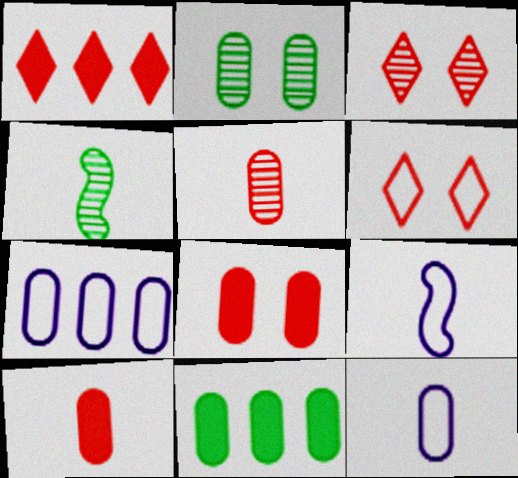[[1, 2, 9], 
[2, 7, 10], 
[3, 9, 11]]